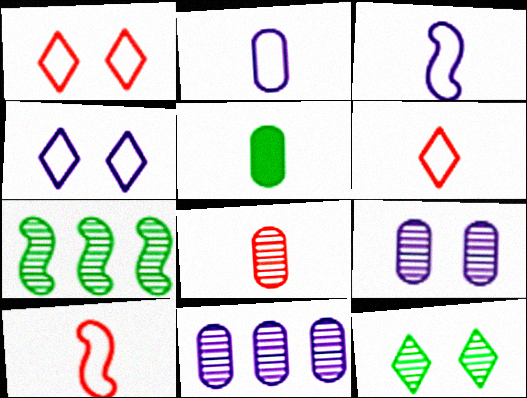[[2, 5, 8]]